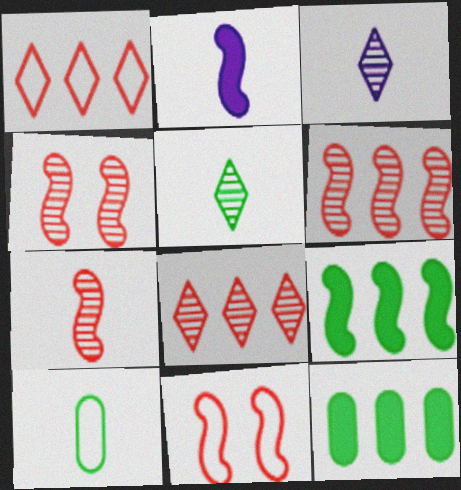[[3, 11, 12], 
[4, 6, 7]]